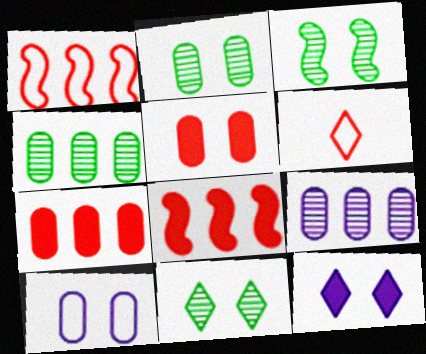[[2, 3, 11], 
[2, 5, 10]]